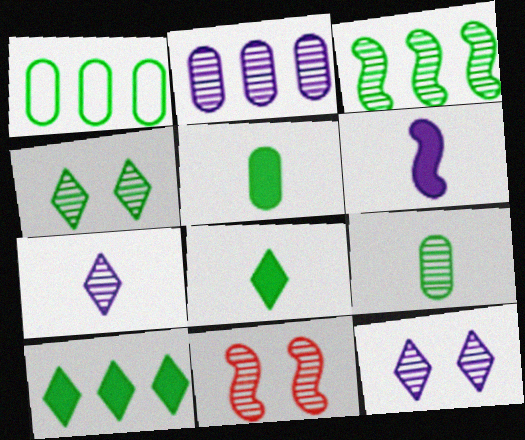[[1, 3, 10], 
[3, 4, 9]]